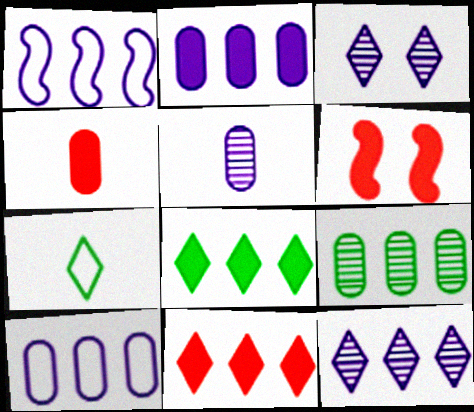[[1, 2, 12], 
[1, 9, 11], 
[3, 7, 11], 
[4, 6, 11]]